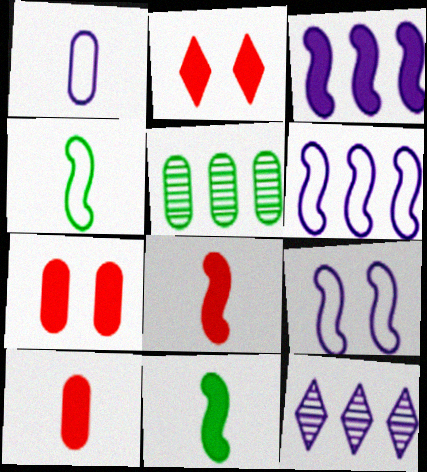[[1, 5, 7], 
[4, 7, 12]]